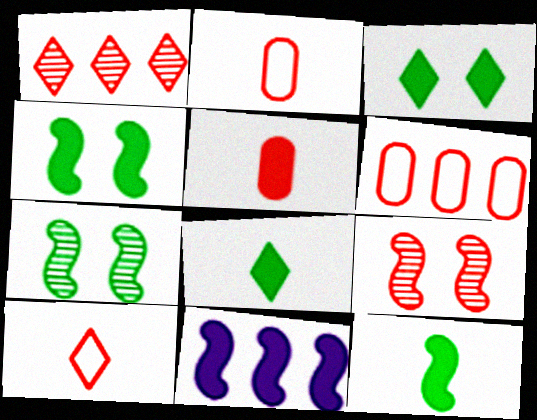[[3, 5, 11]]